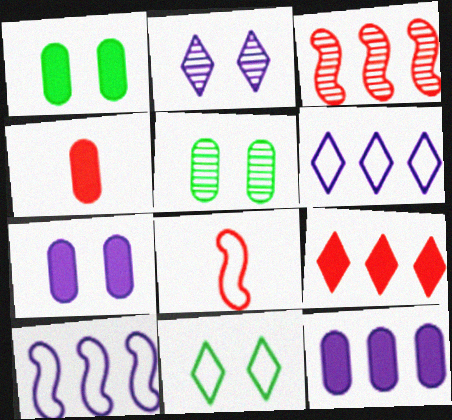[[1, 4, 12]]